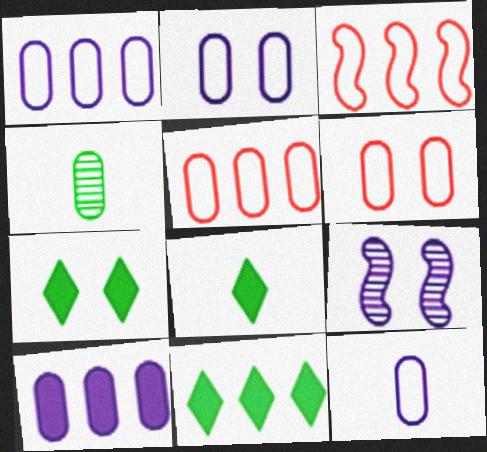[[1, 2, 12], 
[4, 6, 10], 
[5, 8, 9], 
[6, 7, 9], 
[7, 8, 11]]